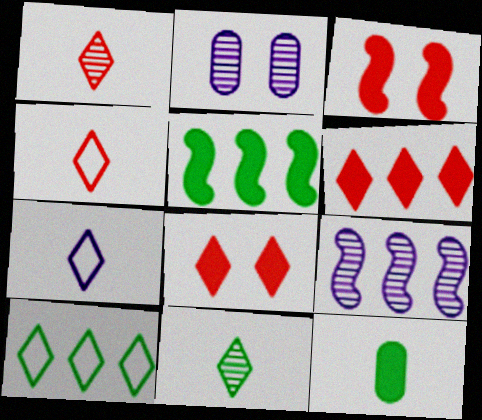[[2, 4, 5]]